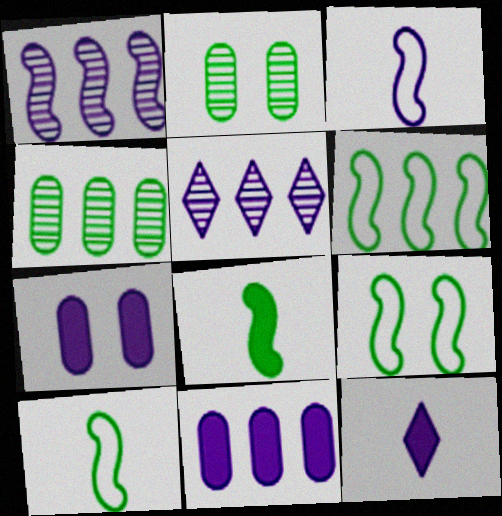[[3, 5, 7], 
[6, 9, 10]]